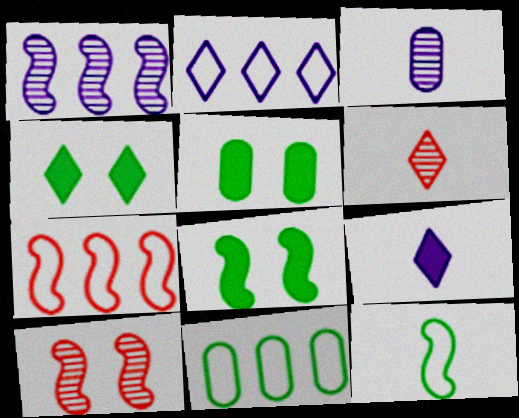[[2, 4, 6], 
[2, 7, 11], 
[3, 4, 7], 
[4, 5, 8], 
[9, 10, 11]]